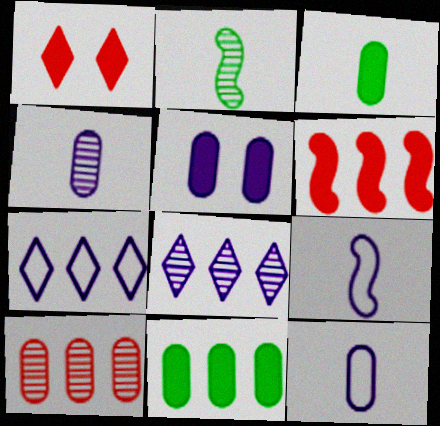[[5, 8, 9]]